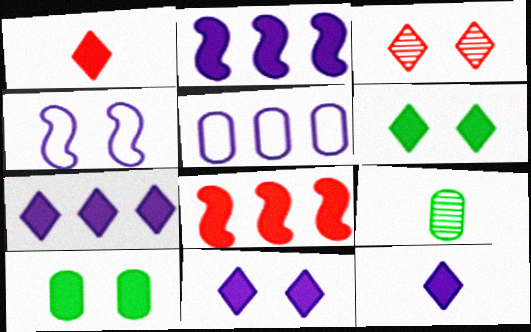[[1, 2, 10], 
[1, 6, 7], 
[3, 4, 10], 
[7, 11, 12], 
[8, 10, 12]]